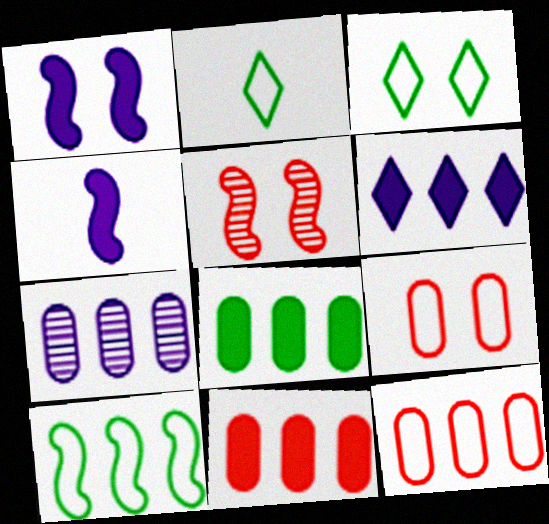[[4, 5, 10], 
[7, 8, 12]]